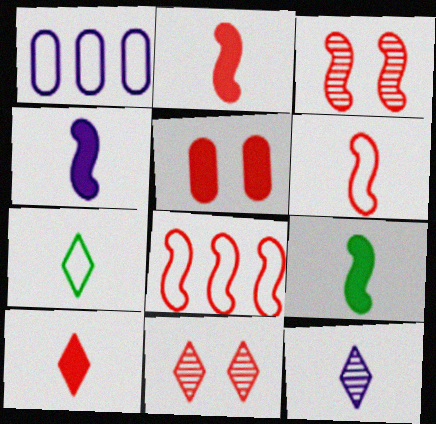[[1, 9, 11], 
[2, 3, 8], 
[2, 4, 9], 
[7, 10, 12]]